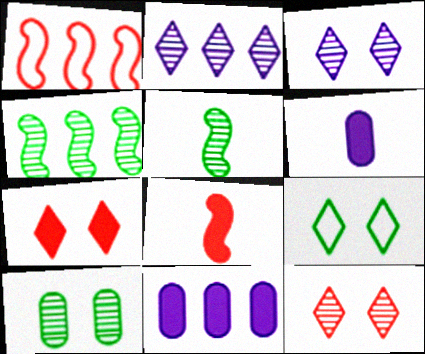[[3, 7, 9]]